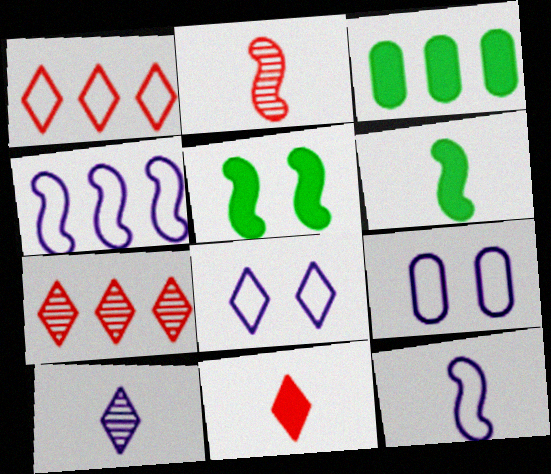[[2, 3, 8], 
[2, 4, 5], 
[2, 6, 12], 
[3, 4, 7], 
[6, 7, 9]]